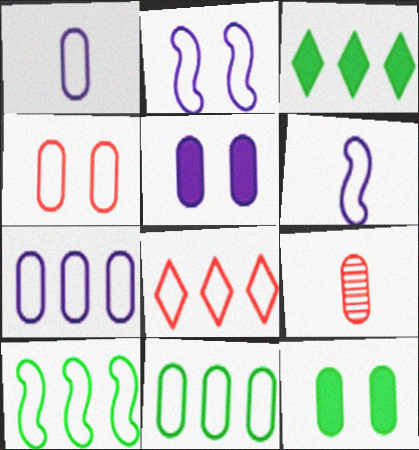[[1, 4, 11], 
[2, 3, 9], 
[5, 9, 11], 
[7, 8, 10], 
[7, 9, 12]]